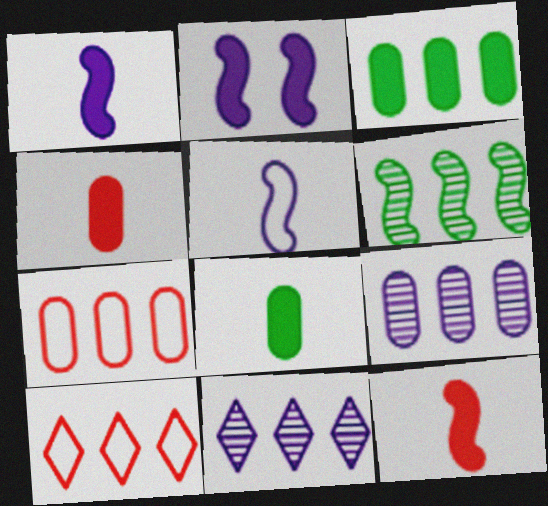[[3, 7, 9]]